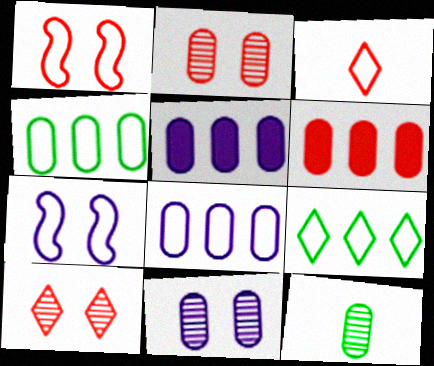[[3, 4, 7]]